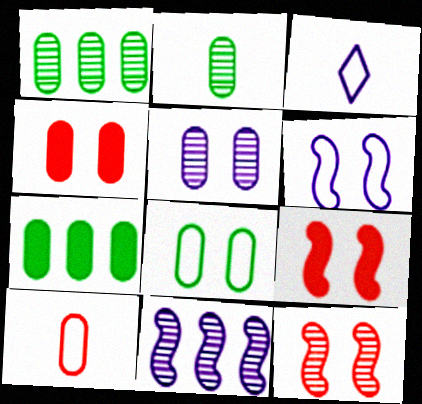[[1, 3, 9], 
[2, 7, 8], 
[3, 7, 12], 
[4, 5, 8], 
[5, 7, 10]]